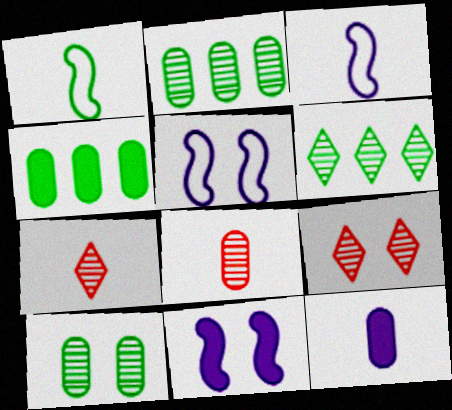[[1, 7, 12], 
[3, 4, 9], 
[4, 5, 7]]